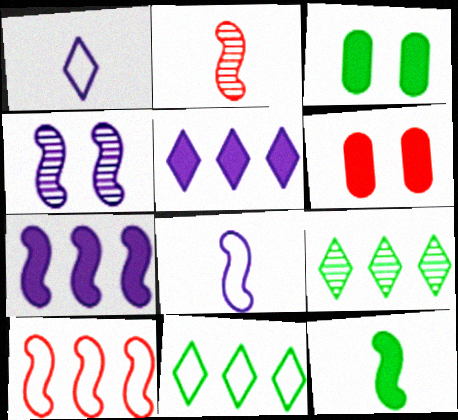[[2, 8, 12], 
[4, 7, 8], 
[4, 10, 12], 
[5, 6, 12], 
[6, 8, 9]]